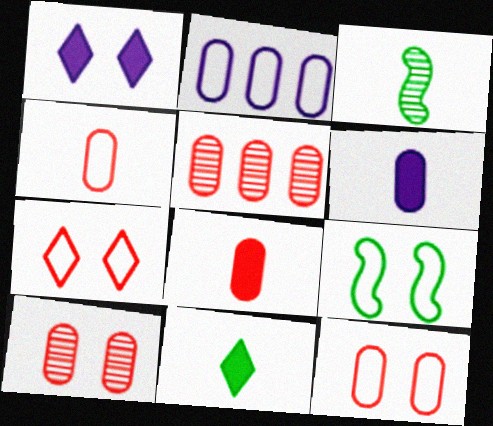[[1, 9, 10], 
[5, 8, 12]]